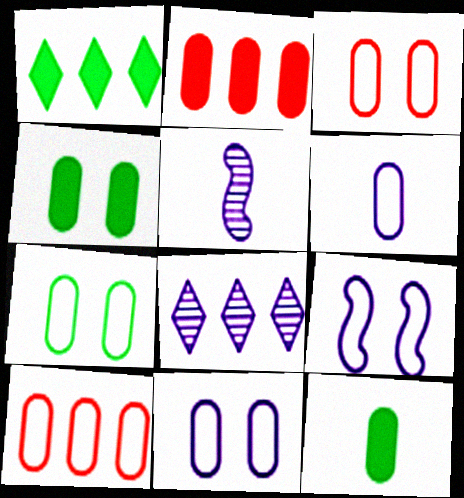[[1, 3, 5], 
[3, 7, 11], 
[6, 7, 10]]